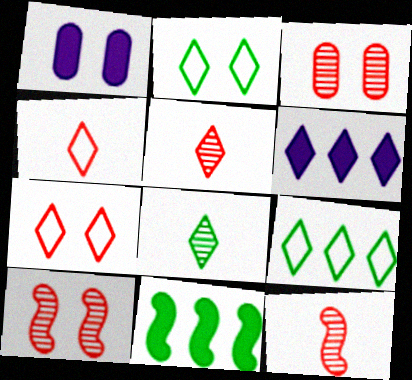[[1, 2, 10], 
[1, 9, 12], 
[2, 5, 6], 
[6, 7, 8]]